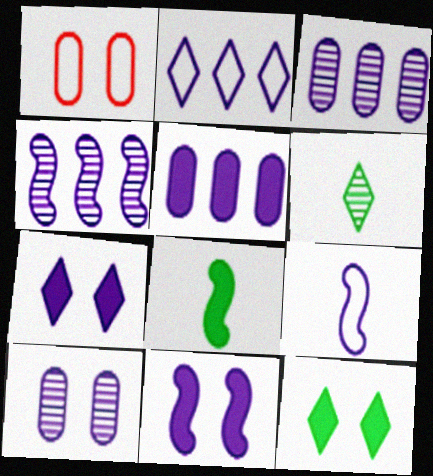[[2, 4, 5], 
[3, 7, 9], 
[4, 9, 11]]